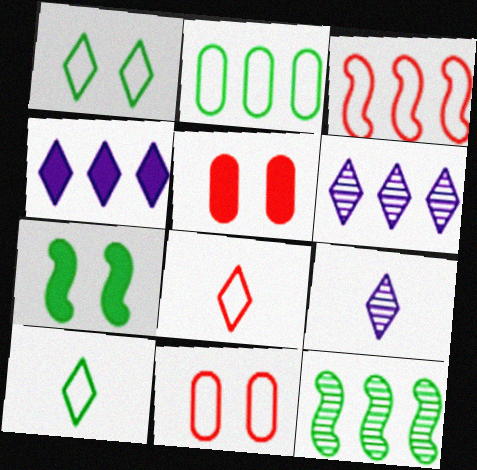[[3, 8, 11]]